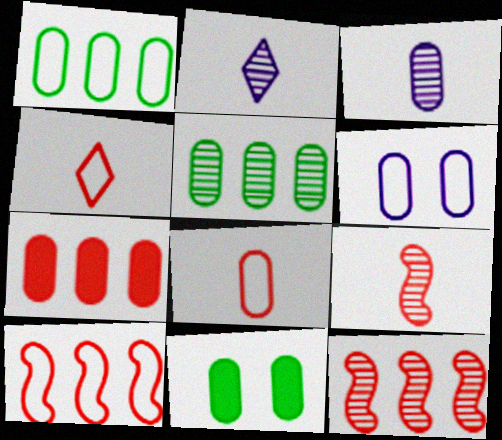[[1, 6, 8], 
[2, 10, 11]]